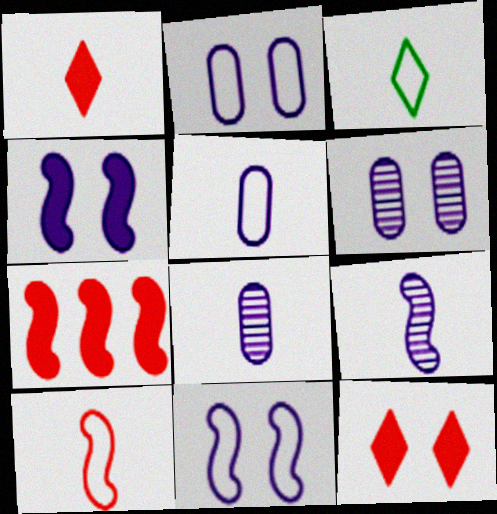[[3, 5, 10], 
[3, 6, 7]]